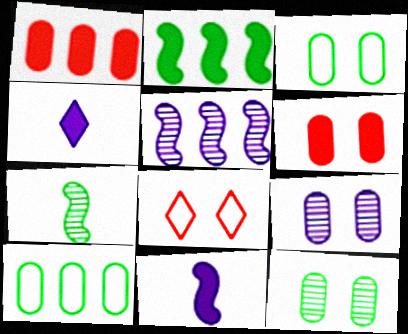[[2, 4, 6], 
[3, 6, 9]]